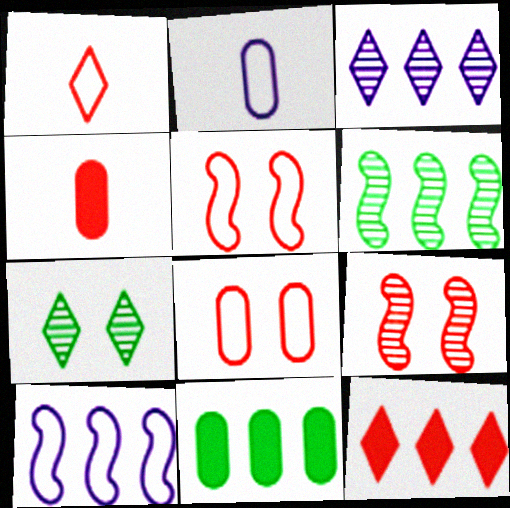[[4, 7, 10]]